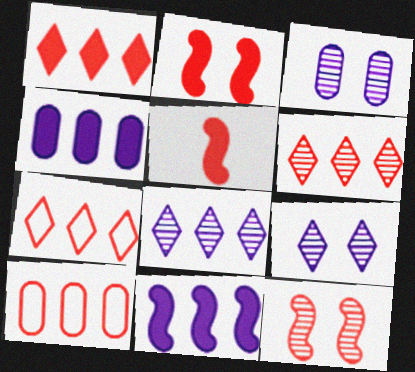[[1, 6, 7]]